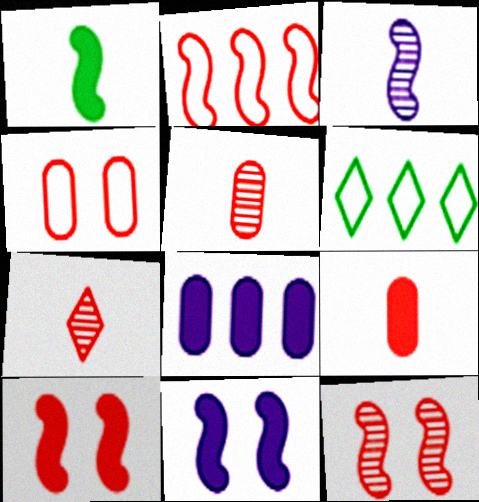[[5, 6, 11]]